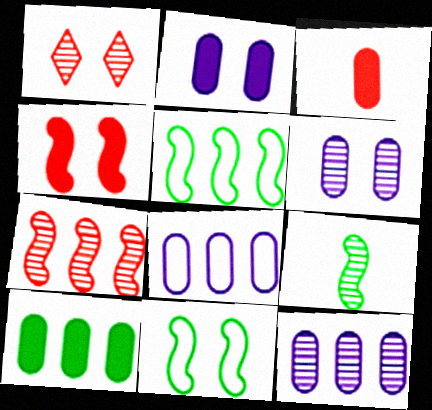[[1, 2, 11], 
[1, 9, 12], 
[2, 3, 10]]